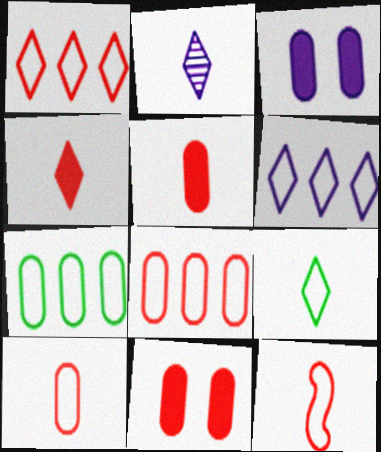[[2, 4, 9]]